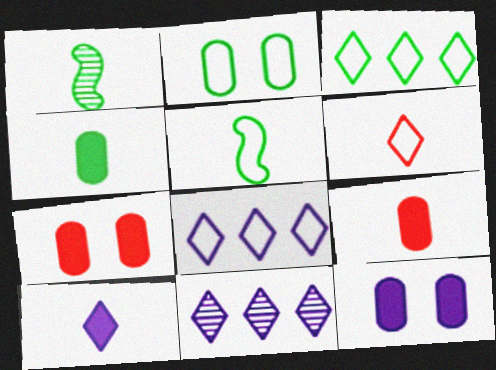[[1, 7, 8], 
[2, 3, 5], 
[5, 7, 11]]